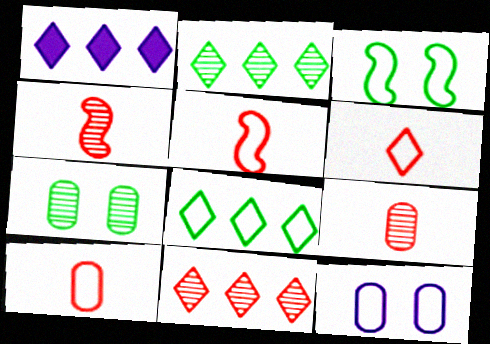[[1, 3, 9], 
[1, 5, 7], 
[1, 8, 11], 
[5, 6, 10], 
[5, 8, 12]]